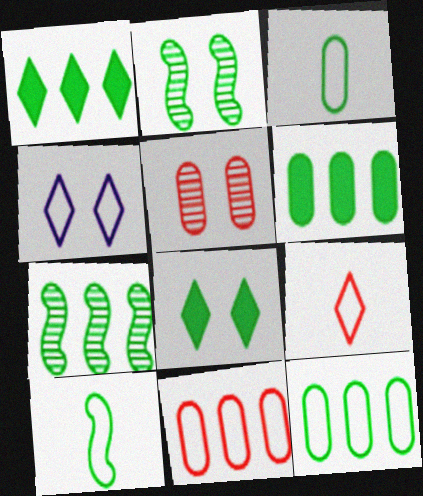[[1, 2, 3], 
[1, 7, 12], 
[3, 7, 8], 
[4, 10, 11]]